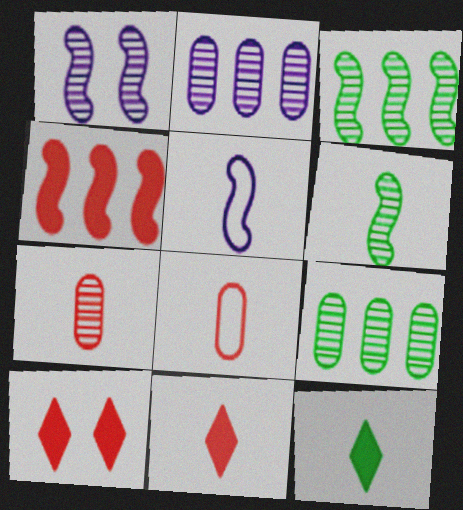[[5, 7, 12], 
[5, 9, 10]]